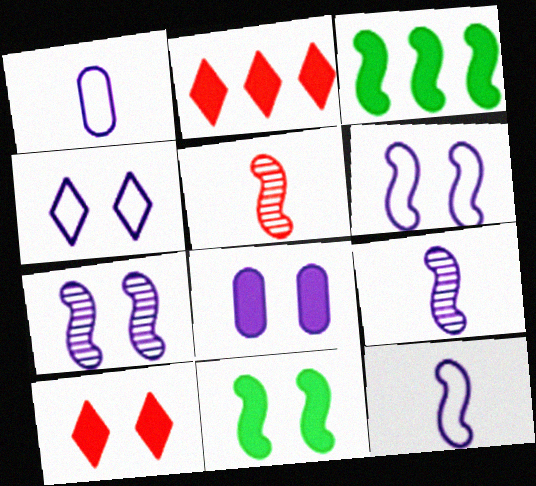[[3, 5, 6], 
[4, 7, 8], 
[8, 10, 11]]